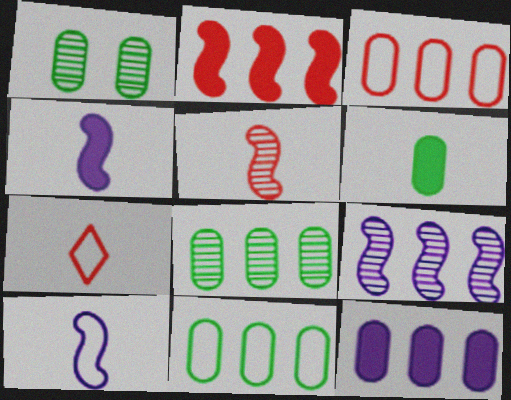[[1, 6, 11], 
[3, 8, 12]]